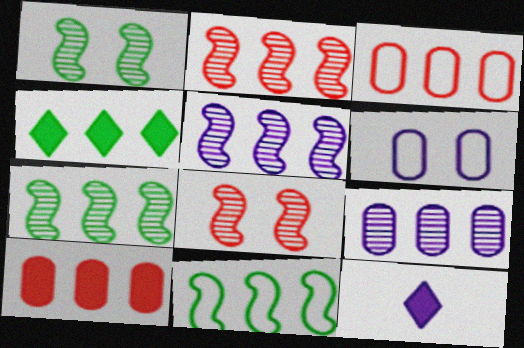[[1, 3, 12], 
[2, 5, 7], 
[3, 4, 5], 
[5, 6, 12]]